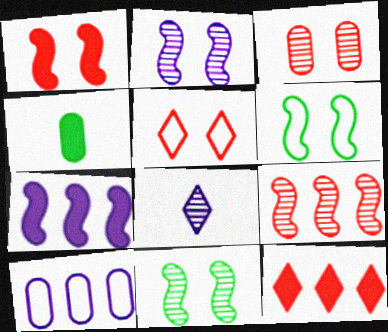[[1, 2, 6], 
[1, 3, 5], 
[3, 4, 10]]